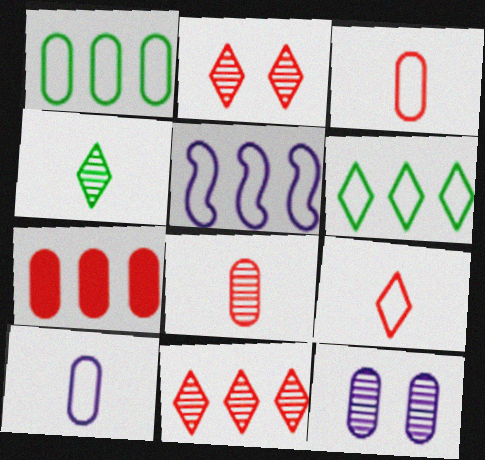[]